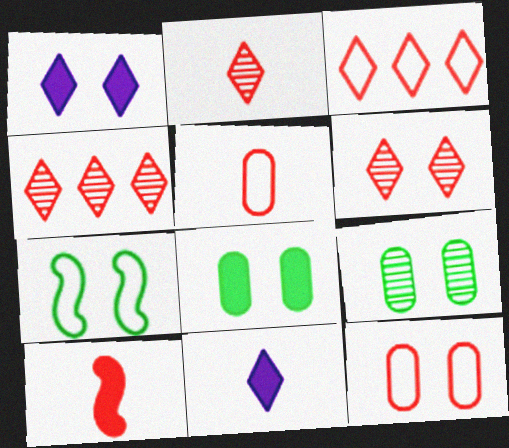[[2, 4, 6], 
[2, 5, 10], 
[4, 10, 12]]